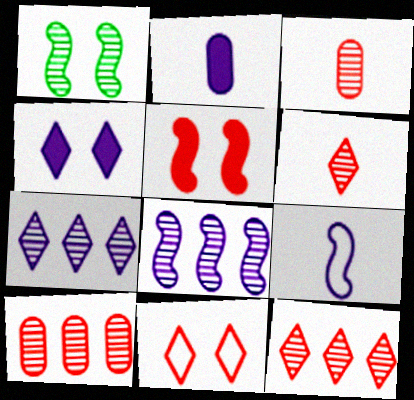[[1, 3, 7]]